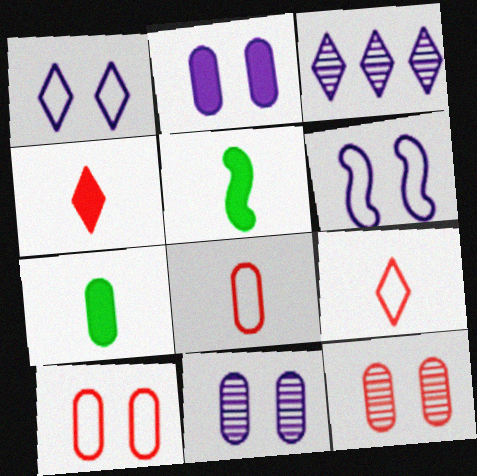[[3, 5, 10]]